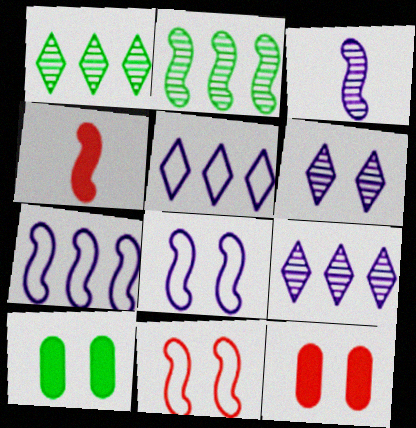[[2, 4, 8], 
[6, 10, 11]]